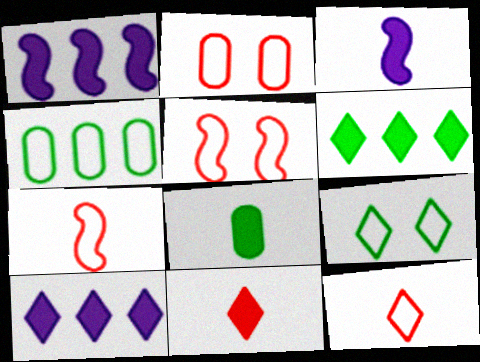[[3, 8, 11]]